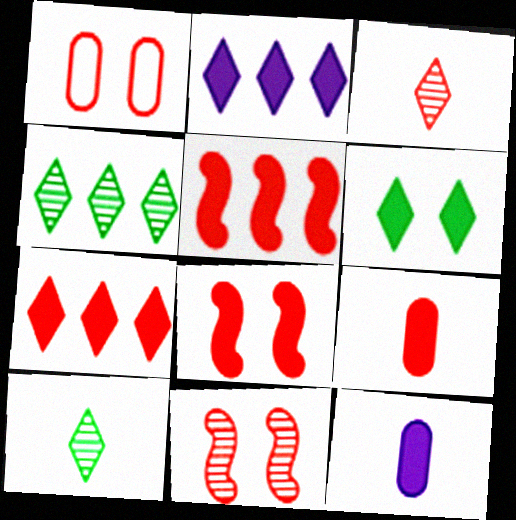[[1, 3, 5], 
[5, 6, 12], 
[7, 8, 9]]